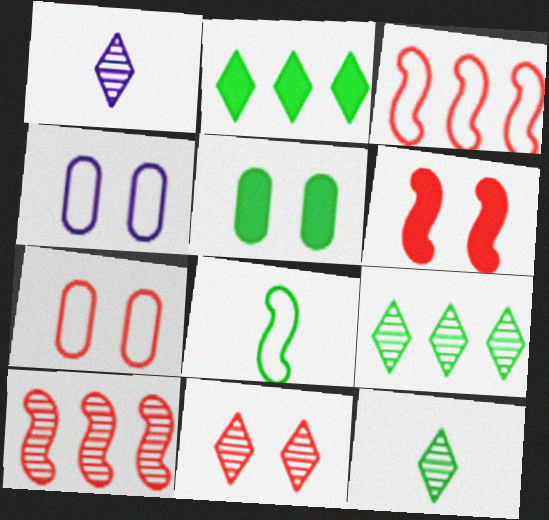[[1, 3, 5], 
[1, 9, 11], 
[5, 8, 9], 
[6, 7, 11]]